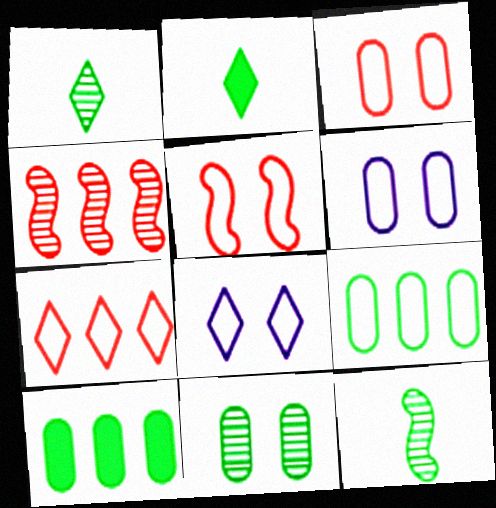[[2, 4, 6]]